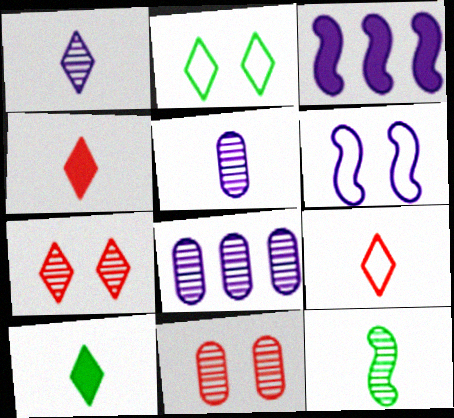[[1, 9, 10], 
[7, 8, 12]]